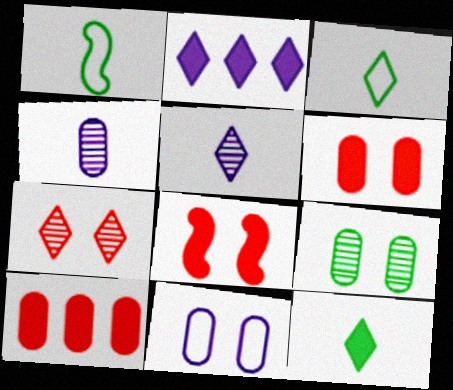[[2, 3, 7], 
[6, 9, 11]]